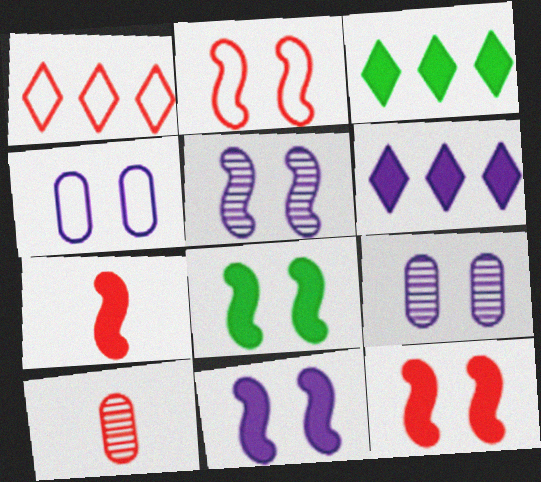[[1, 10, 12], 
[2, 5, 8], 
[8, 11, 12]]